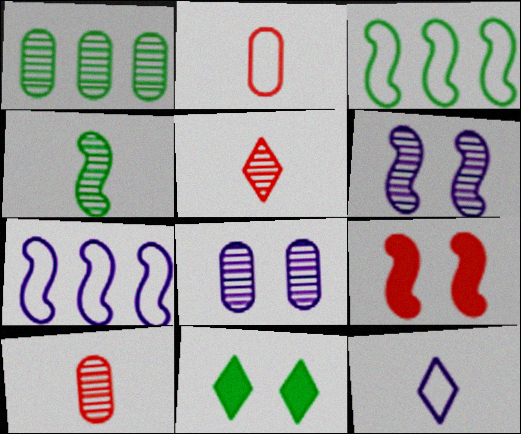[[1, 5, 6], 
[1, 8, 10], 
[1, 9, 12], 
[4, 7, 9], 
[7, 10, 11]]